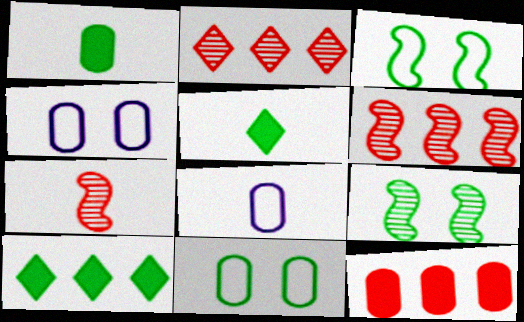[[4, 5, 6], 
[4, 7, 10], 
[5, 7, 8]]